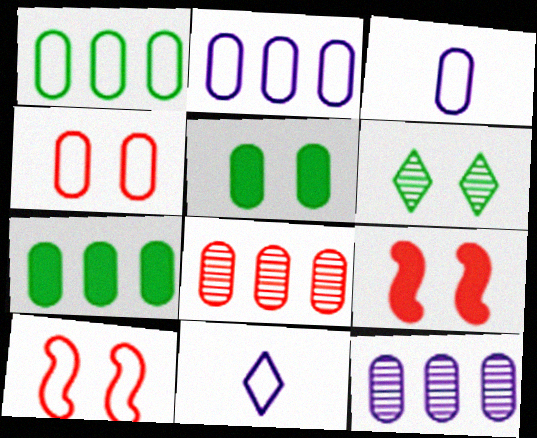[[1, 3, 4], 
[1, 10, 11], 
[2, 7, 8], 
[3, 5, 8]]